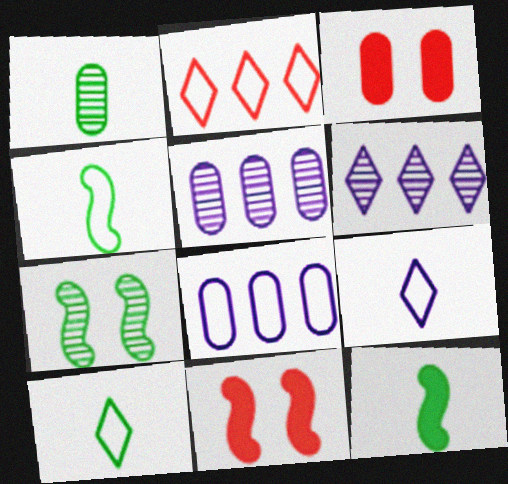[[1, 3, 8], 
[1, 10, 12], 
[3, 4, 6], 
[5, 10, 11]]